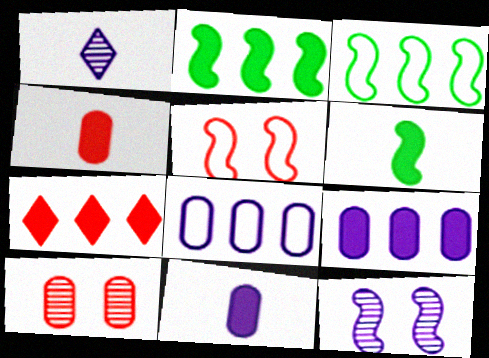[[2, 7, 9]]